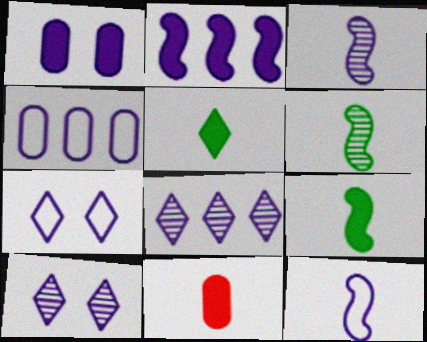[[1, 8, 12], 
[2, 4, 8], 
[4, 7, 12]]